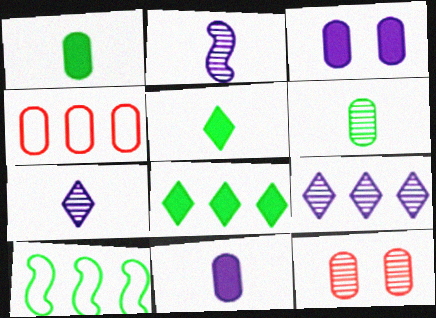[[3, 4, 6]]